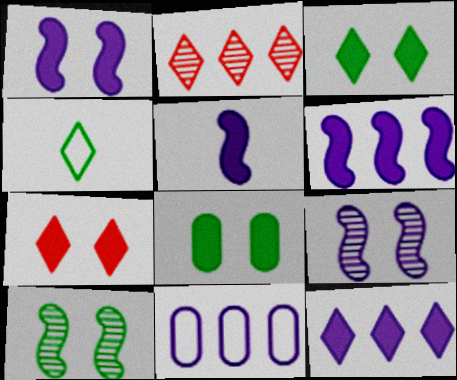[[1, 5, 6], 
[1, 7, 8]]